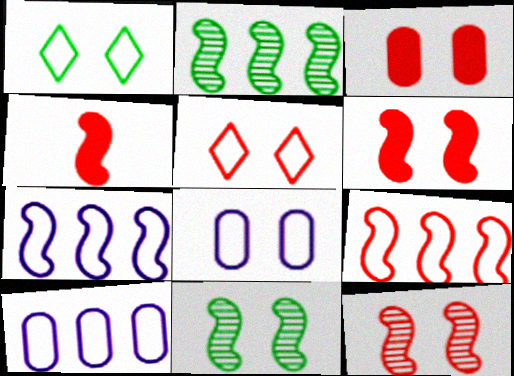[[3, 5, 12], 
[4, 7, 11], 
[4, 9, 12]]